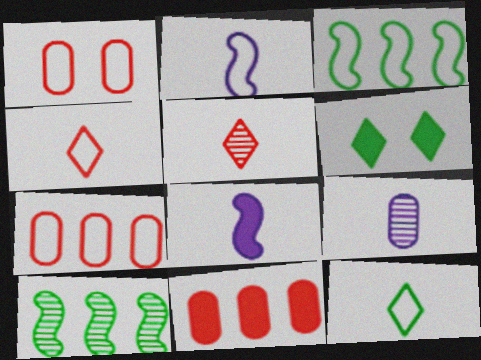[[6, 8, 11]]